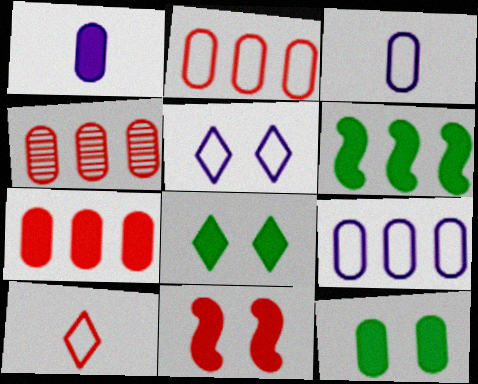[[1, 7, 12], 
[2, 4, 7], 
[3, 4, 12], 
[4, 10, 11]]